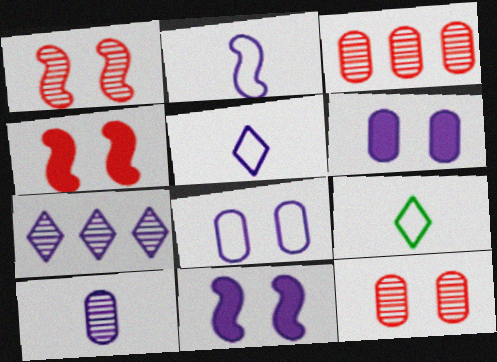[[2, 6, 7], 
[3, 9, 11]]